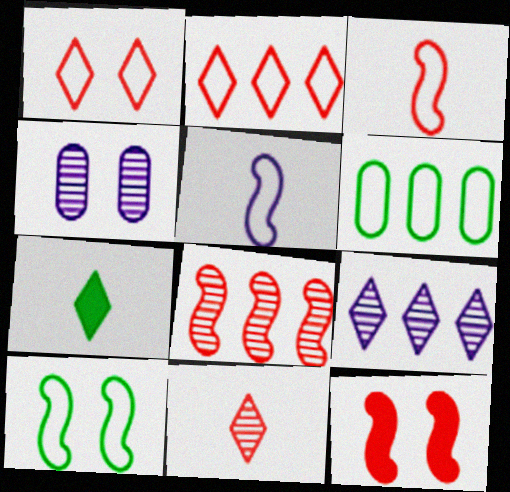[[1, 5, 6], 
[1, 7, 9], 
[3, 8, 12]]